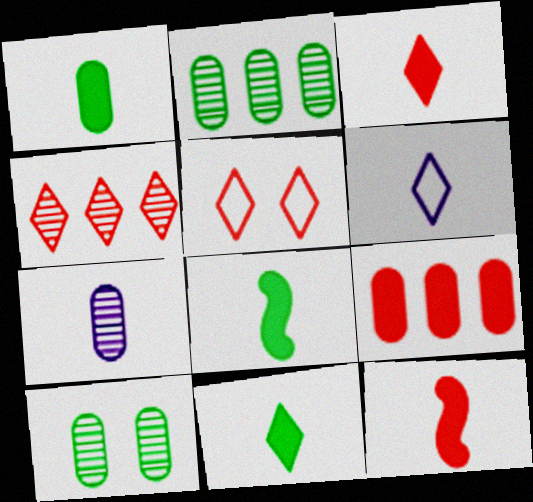[[1, 8, 11], 
[3, 4, 5]]